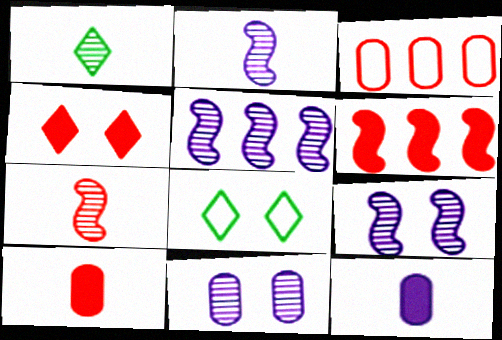[[2, 5, 9], 
[3, 4, 7], 
[4, 6, 10], 
[5, 8, 10]]